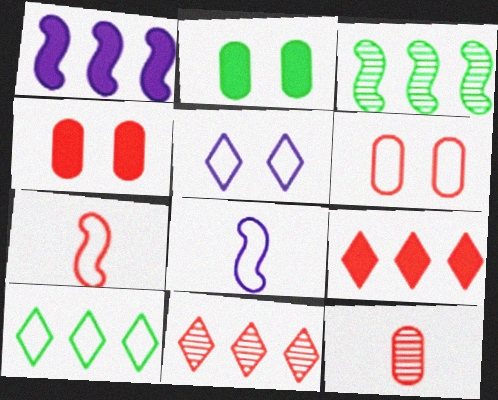[[2, 8, 11], 
[4, 7, 11], 
[6, 8, 10]]